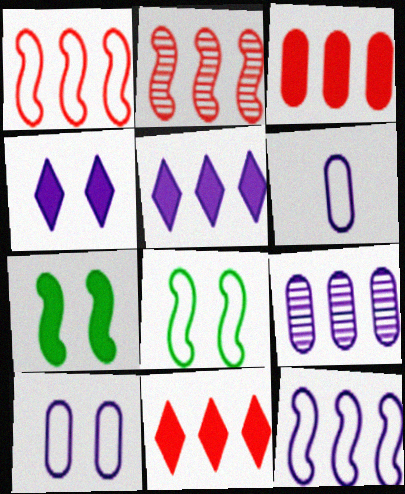[[5, 9, 12]]